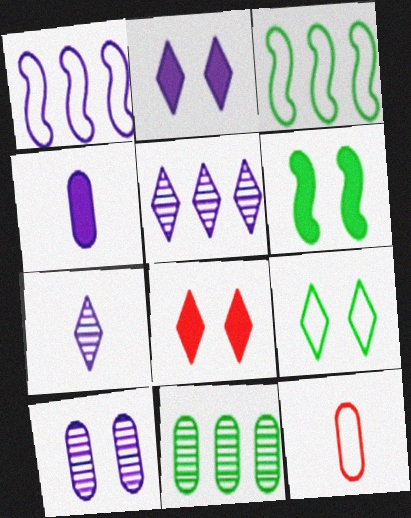[[1, 9, 12], 
[5, 6, 12]]